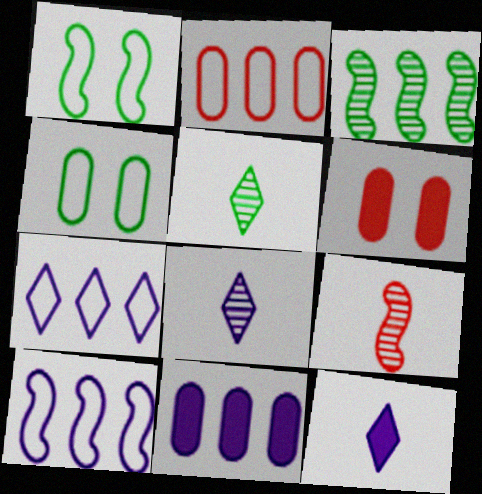[[5, 6, 10]]